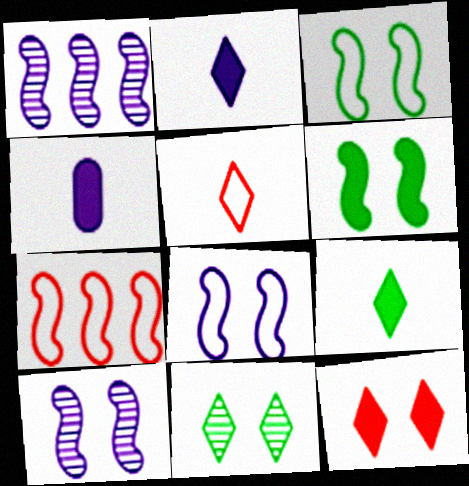[[4, 7, 11]]